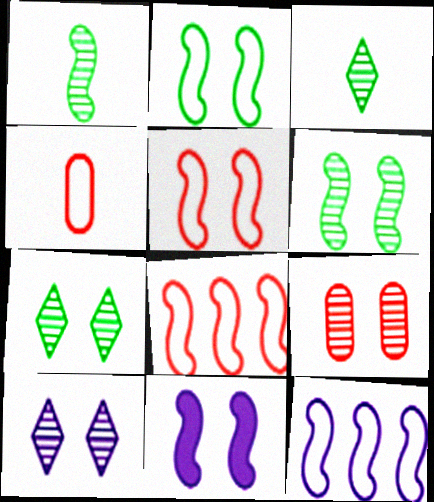[[1, 8, 11], 
[5, 6, 11], 
[6, 9, 10]]